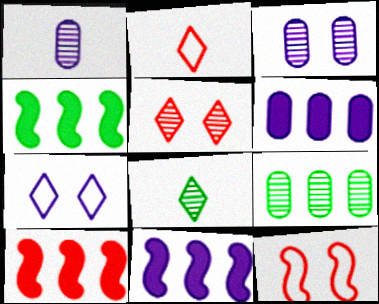[[1, 7, 11], 
[2, 3, 4], 
[4, 10, 11], 
[6, 8, 12]]